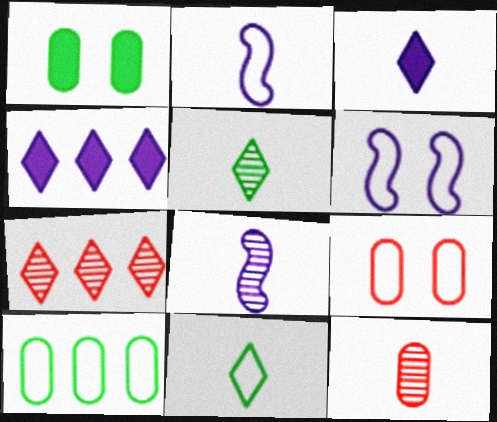[[1, 2, 7], 
[5, 8, 12]]